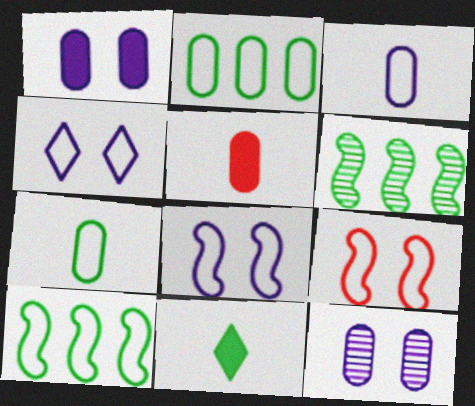[[2, 5, 12], 
[4, 5, 6]]